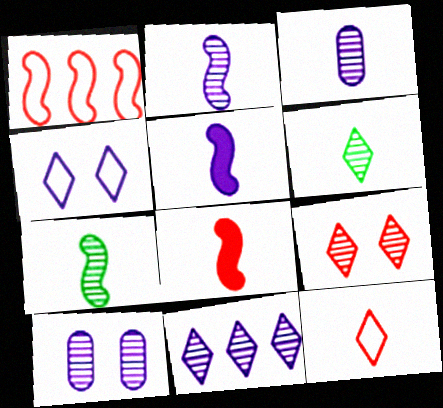[[2, 10, 11], 
[6, 9, 11]]